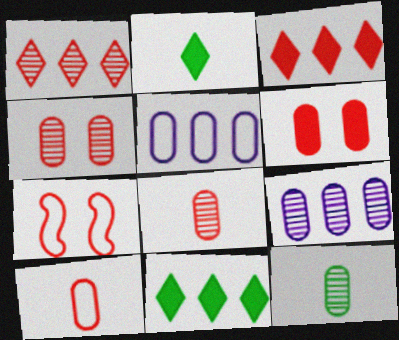[[2, 7, 9], 
[3, 7, 8], 
[4, 9, 12], 
[5, 6, 12]]